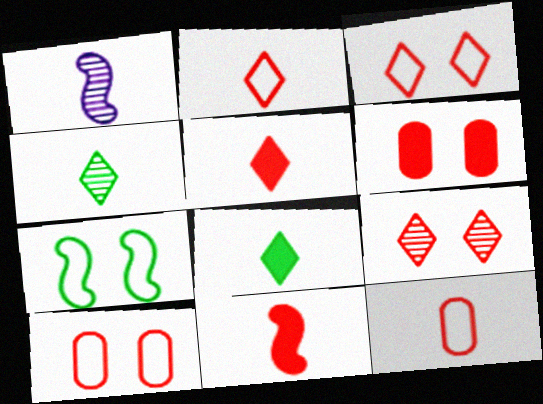[[1, 8, 12]]